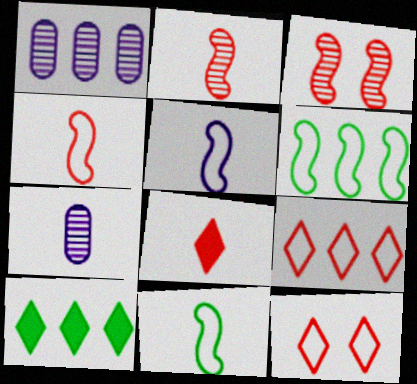[[4, 5, 11], 
[7, 8, 11]]